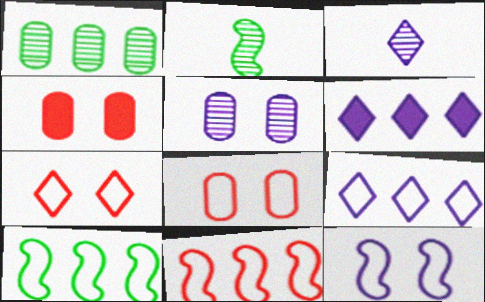[[1, 6, 11], 
[2, 4, 9], 
[2, 6, 8], 
[3, 4, 10]]